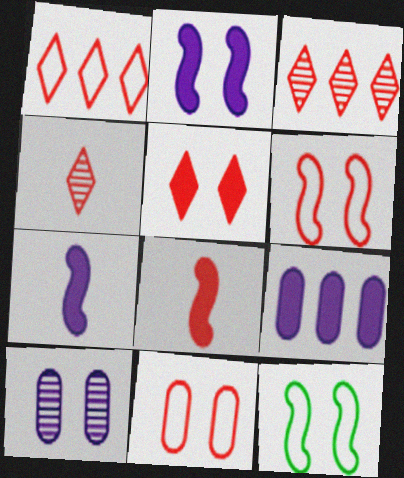[[1, 4, 5], 
[3, 8, 11], 
[4, 9, 12], 
[5, 10, 12]]